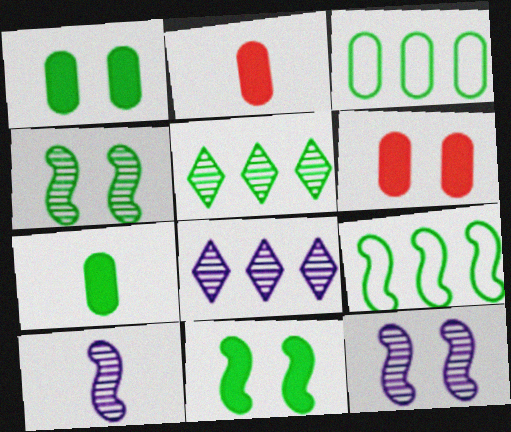[]